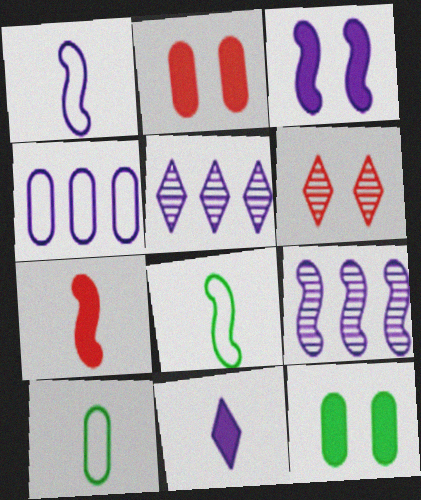[[1, 3, 9], 
[2, 5, 8]]